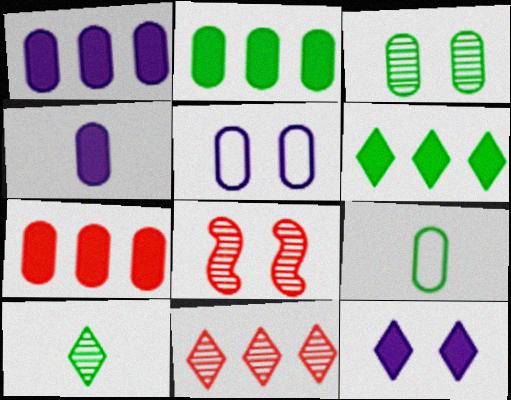[[1, 2, 7], 
[2, 3, 9]]